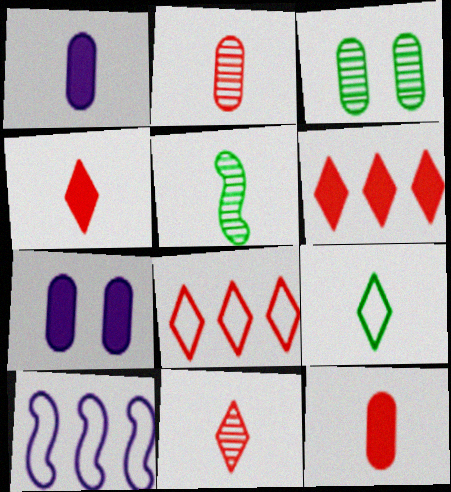[[3, 4, 10], 
[5, 7, 8]]